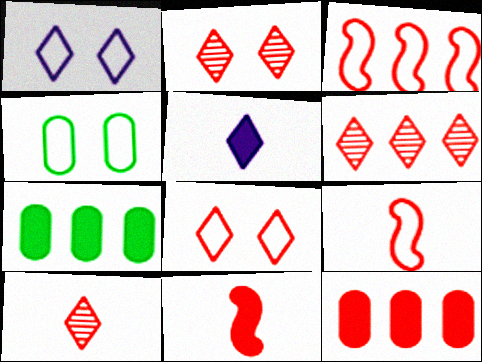[[2, 6, 10], 
[2, 9, 12], 
[3, 6, 12]]